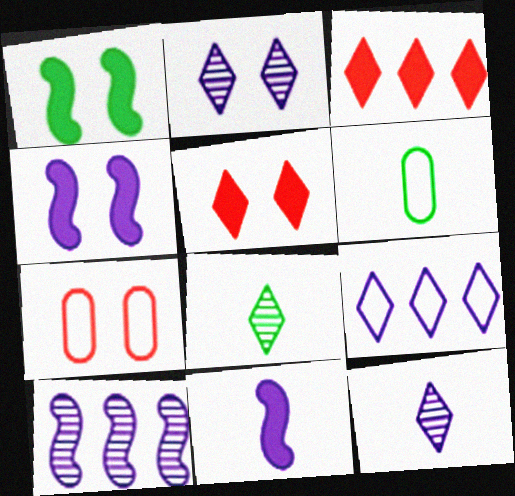[[1, 2, 7], 
[5, 6, 10], 
[5, 8, 9]]